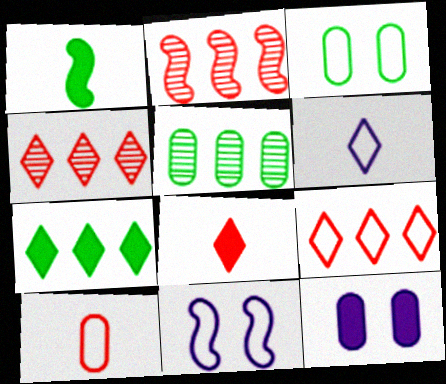[[1, 2, 11], 
[5, 8, 11], 
[5, 10, 12]]